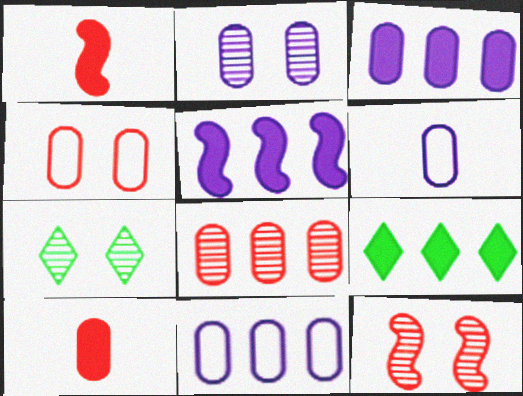[[1, 7, 11], 
[2, 3, 6], 
[2, 7, 12], 
[4, 8, 10], 
[6, 9, 12]]